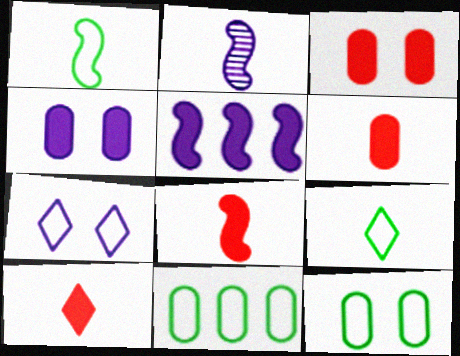[[1, 2, 8], 
[2, 6, 9], 
[6, 8, 10]]